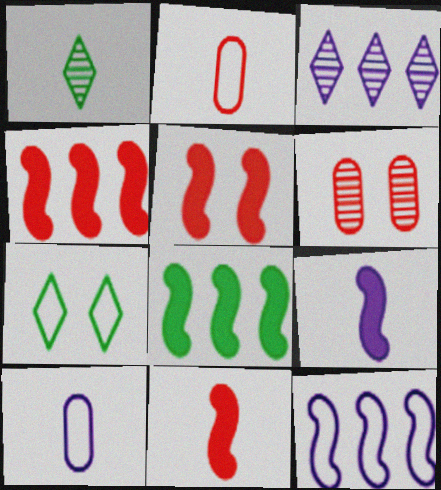[[1, 2, 9], 
[1, 10, 11], 
[2, 7, 12], 
[4, 5, 11], 
[5, 8, 9]]